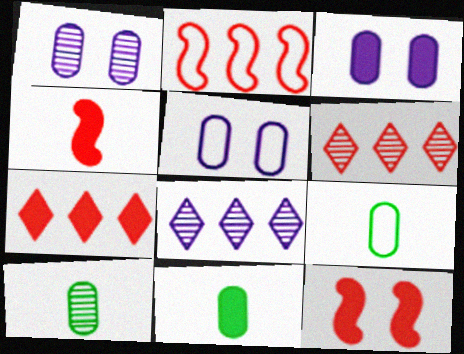[[1, 3, 5], 
[8, 9, 12], 
[9, 10, 11]]